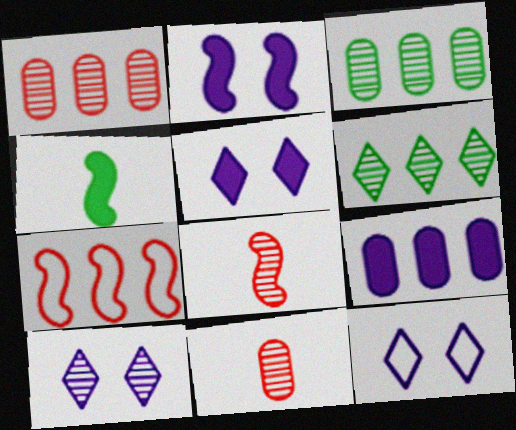[[1, 4, 12], 
[3, 8, 10], 
[5, 10, 12], 
[6, 7, 9]]